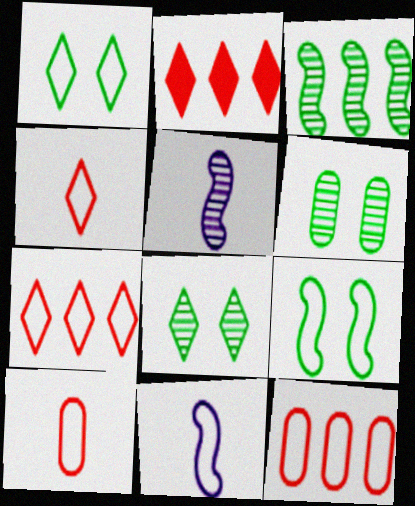[[1, 11, 12], 
[2, 6, 11]]